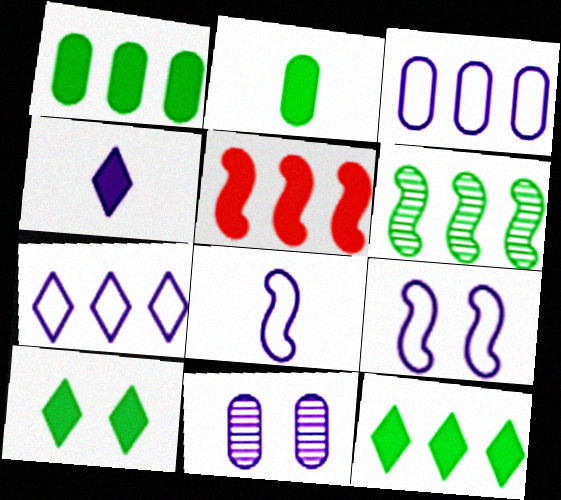[]